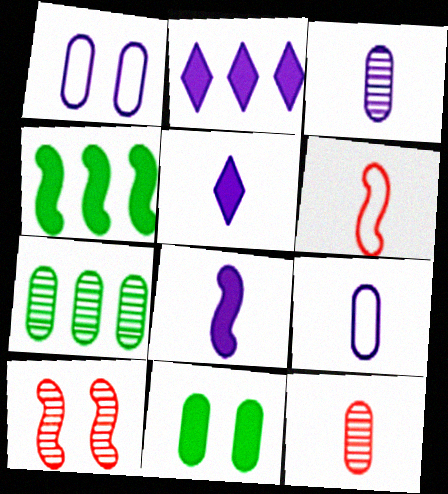[]